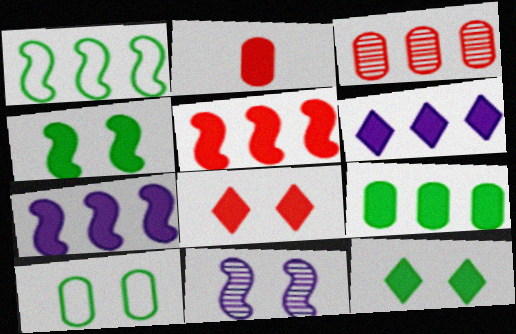[[1, 3, 6], 
[2, 4, 6], 
[2, 5, 8], 
[2, 7, 12], 
[5, 6, 9], 
[8, 10, 11]]